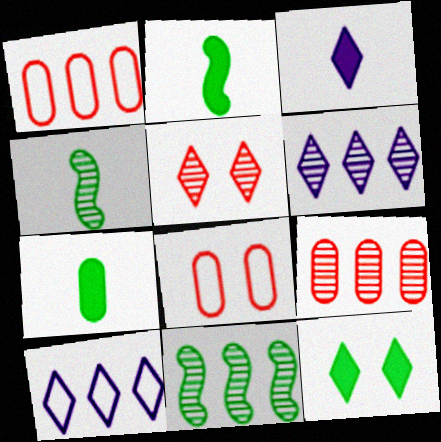[[2, 6, 8], 
[3, 8, 11], 
[6, 9, 11]]